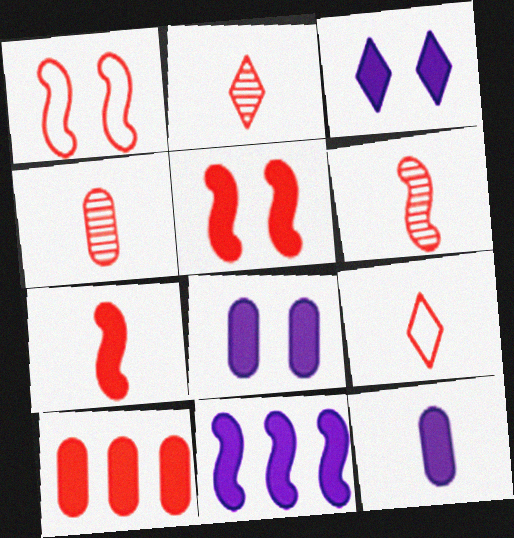[[1, 2, 10], 
[2, 4, 6], 
[3, 11, 12], 
[4, 7, 9]]